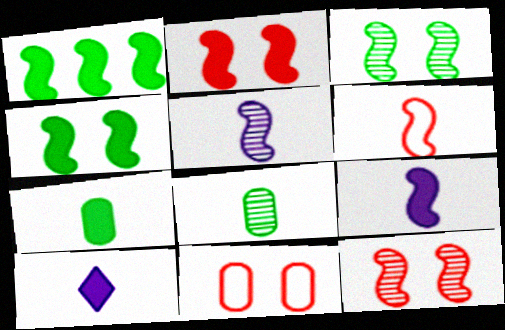[[1, 2, 9], 
[6, 8, 10]]